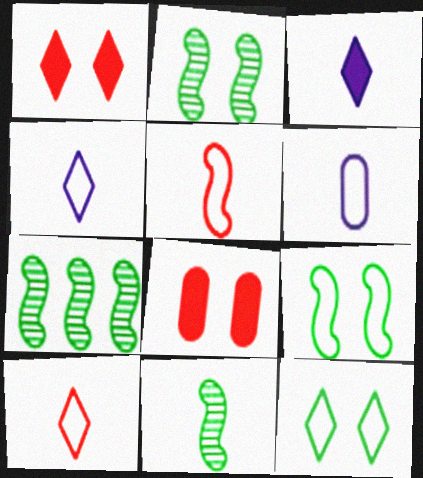[[1, 6, 7], 
[2, 7, 11], 
[4, 7, 8]]